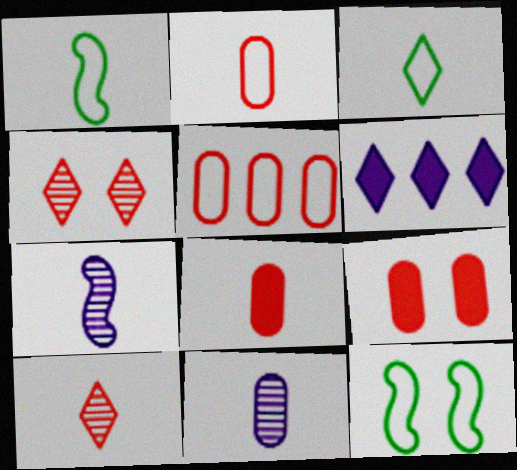[[3, 4, 6], 
[3, 7, 8]]